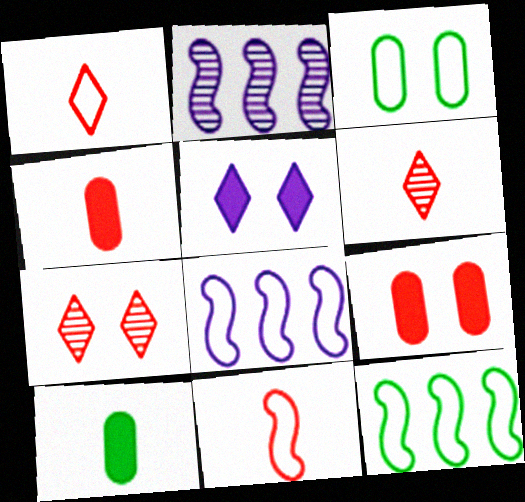[[1, 3, 8], 
[4, 6, 11], 
[7, 8, 10]]